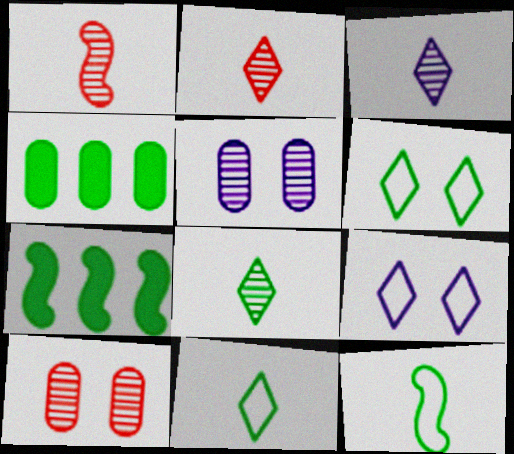[[1, 4, 9], 
[2, 3, 8]]